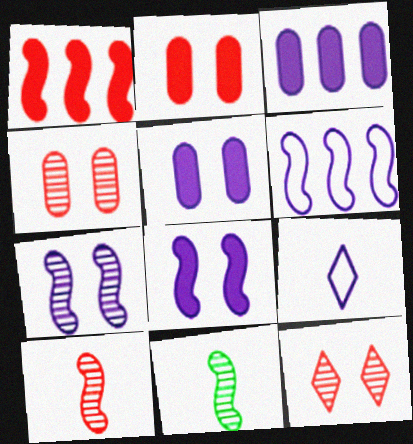[[3, 7, 9]]